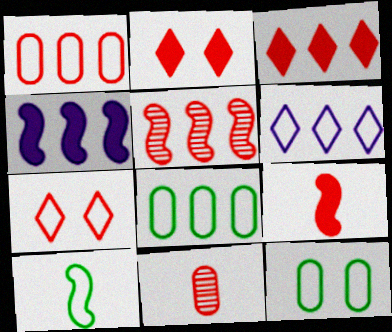[[1, 3, 5]]